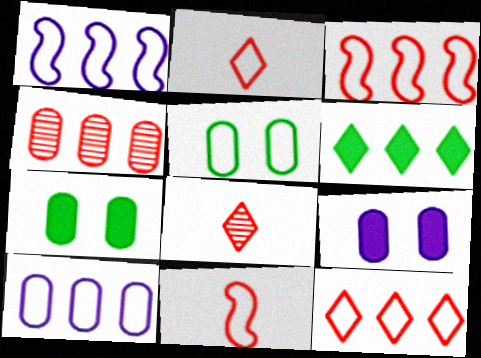[[1, 2, 5], 
[1, 4, 6], 
[1, 7, 8]]